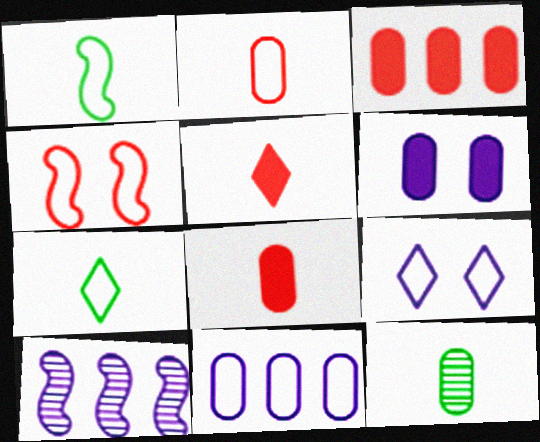[[4, 7, 11]]